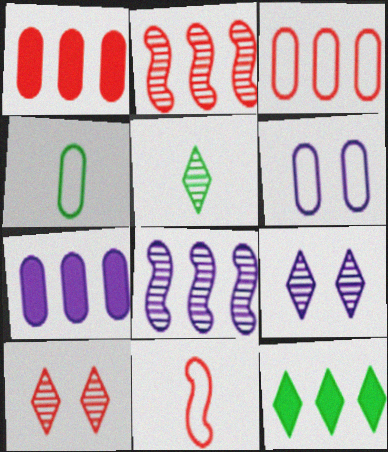[[1, 10, 11], 
[3, 4, 6], 
[3, 8, 12]]